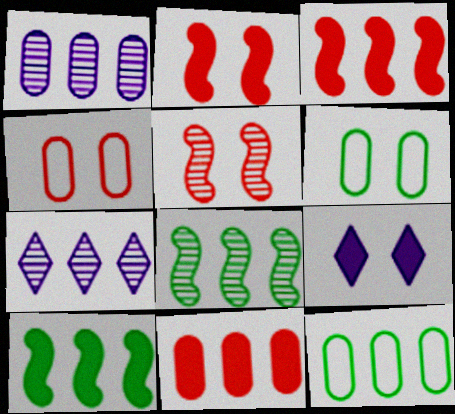[[1, 11, 12], 
[3, 7, 12], 
[5, 6, 9]]